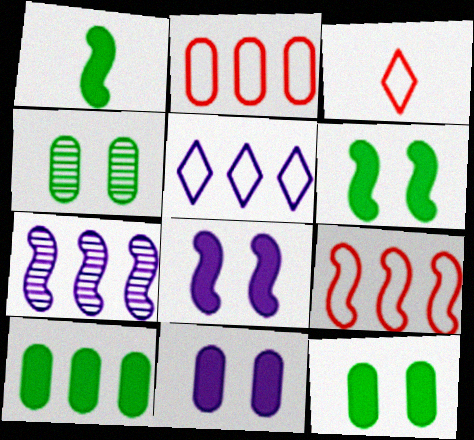[[3, 7, 12]]